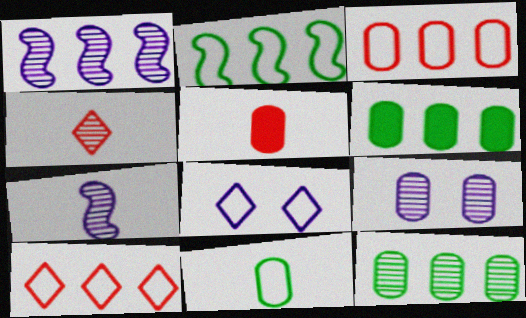[[1, 6, 10]]